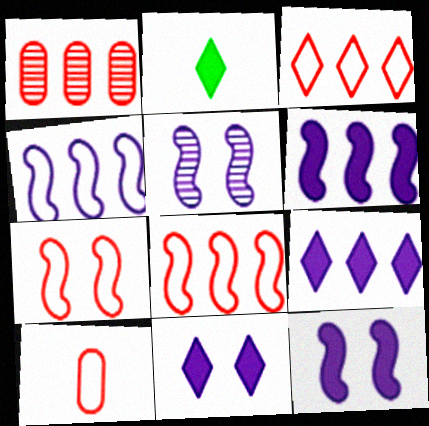[[3, 7, 10]]